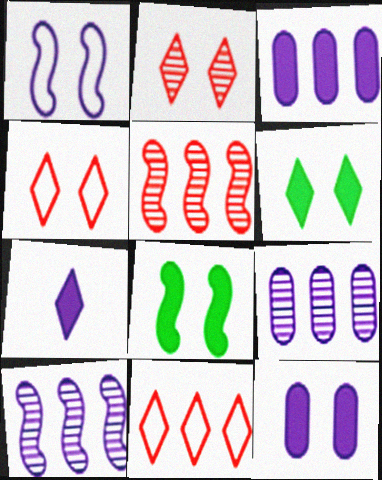[[1, 7, 9]]